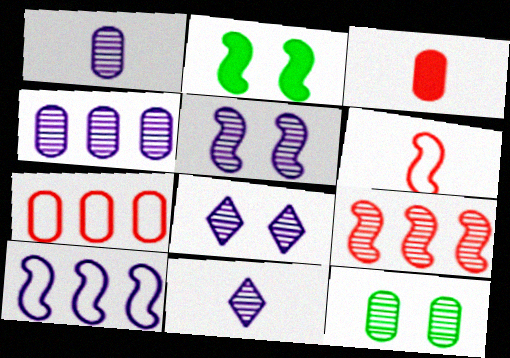[[2, 7, 11], 
[4, 5, 11], 
[9, 11, 12]]